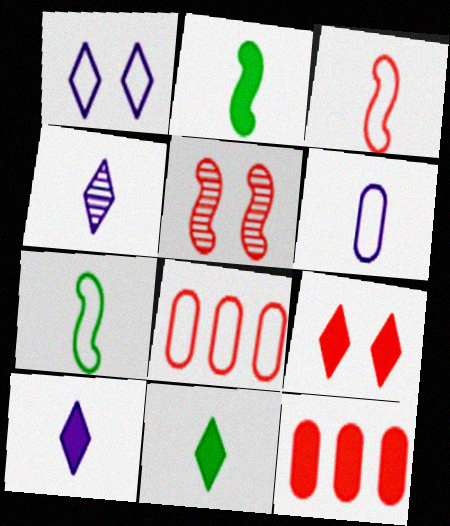[[1, 7, 8]]